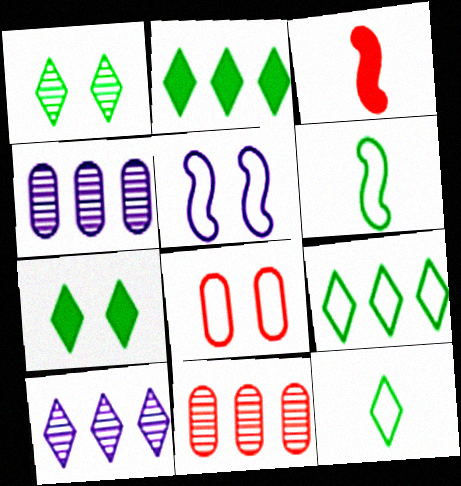[[1, 2, 12]]